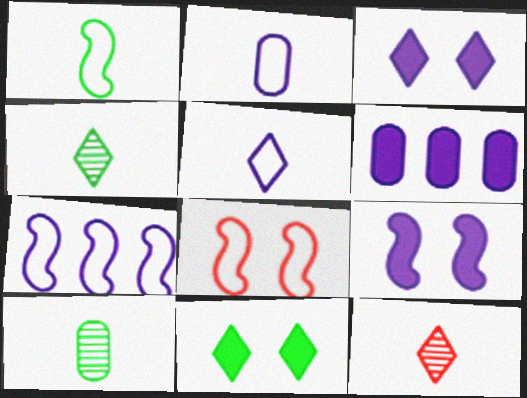[[1, 7, 8], 
[4, 6, 8]]